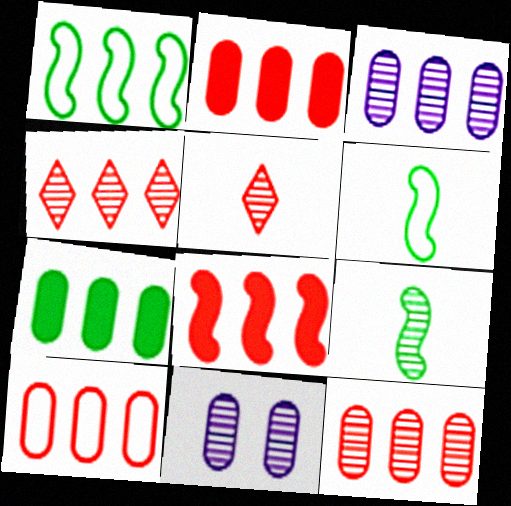[[2, 10, 12], 
[3, 7, 10], 
[4, 8, 10], 
[4, 9, 11]]